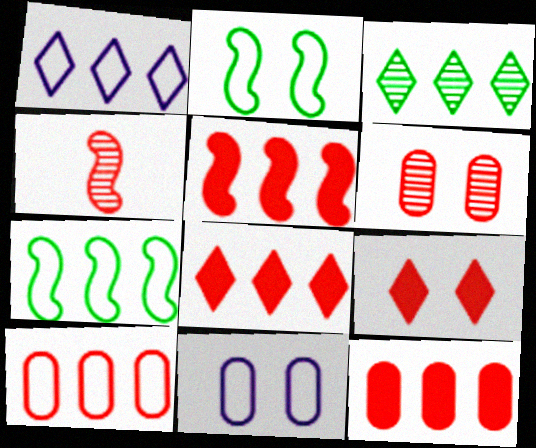[[1, 3, 8], 
[1, 7, 10], 
[4, 9, 10], 
[5, 8, 12]]